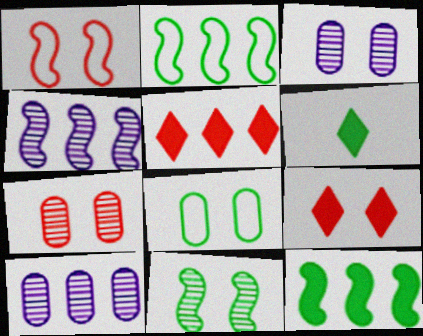[[1, 6, 10], 
[1, 7, 9], 
[2, 5, 10]]